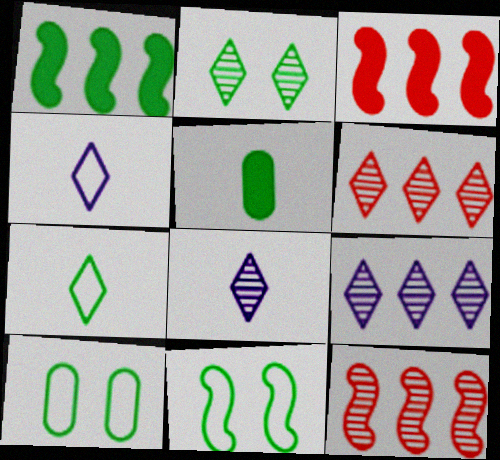[[2, 6, 8], 
[3, 8, 10]]